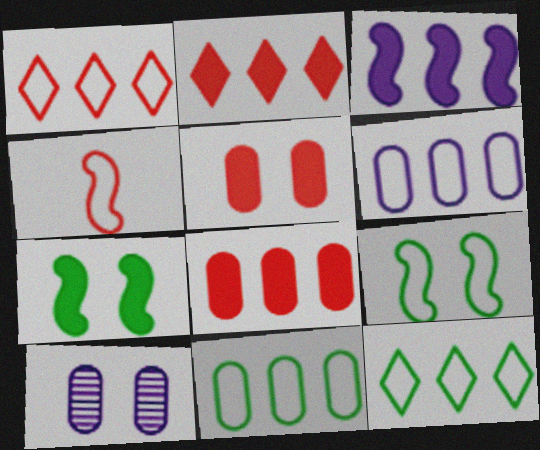[]